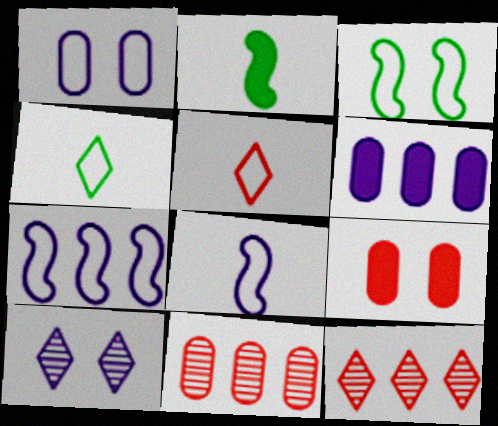[[1, 2, 12], 
[3, 9, 10], 
[6, 8, 10]]